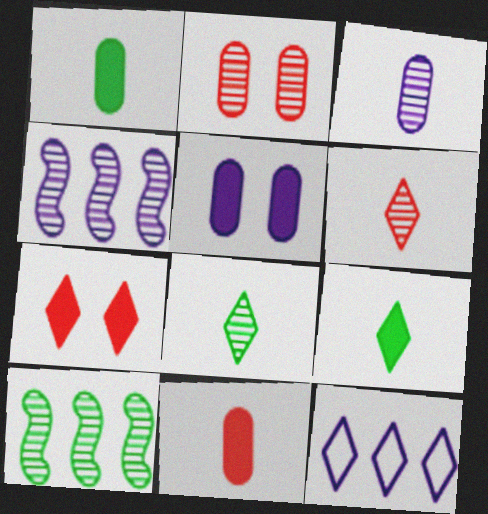[[2, 4, 8], 
[7, 8, 12]]